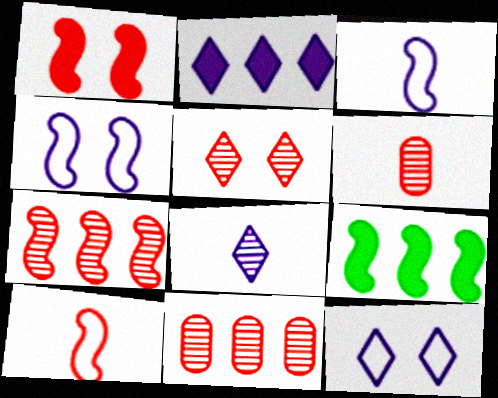[[1, 7, 10], 
[2, 8, 12], 
[5, 6, 7], 
[6, 9, 12]]